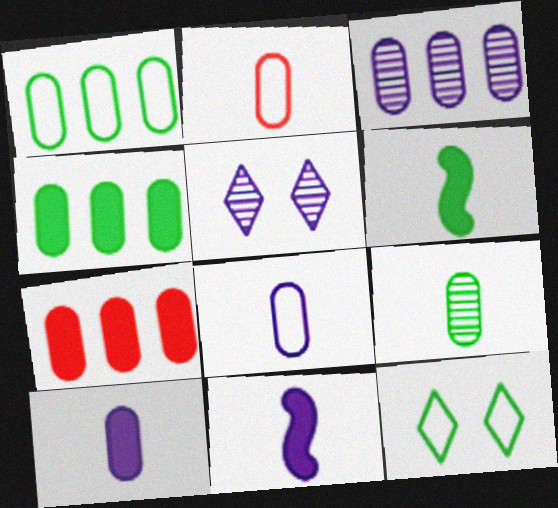[[1, 3, 7], 
[2, 9, 10]]